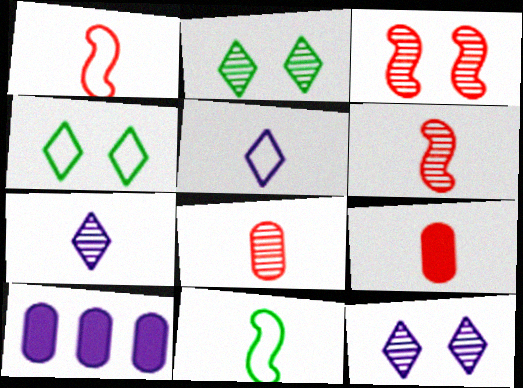[[1, 2, 10], 
[4, 6, 10], 
[7, 9, 11]]